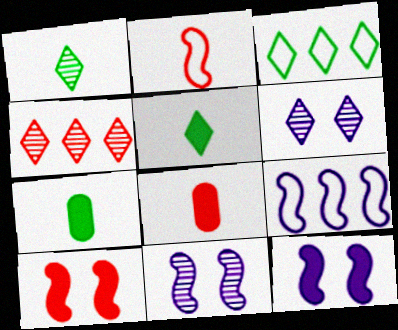[[1, 4, 6], 
[3, 8, 11]]